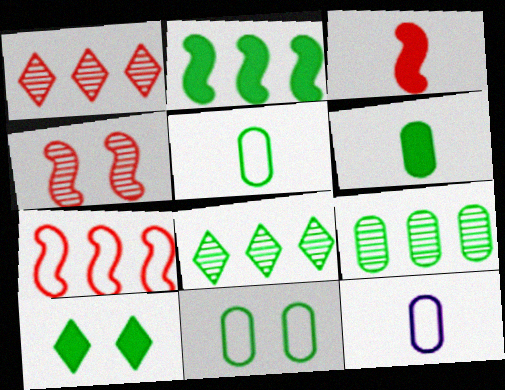[[2, 6, 10], 
[3, 4, 7], 
[6, 9, 11]]